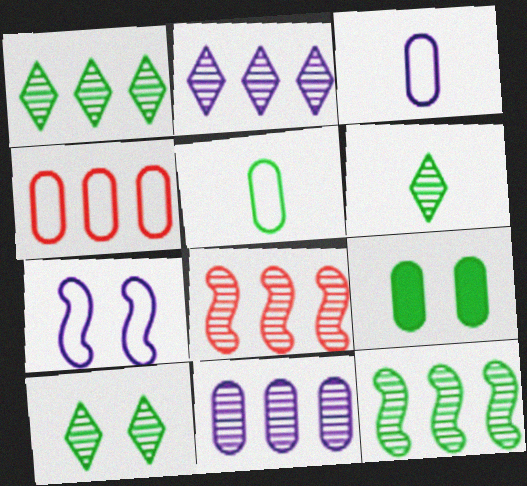[[1, 6, 10], 
[1, 8, 11]]